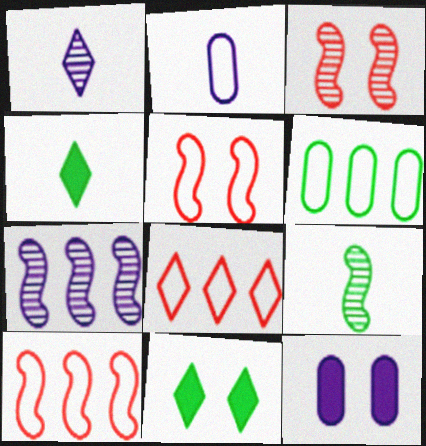[[1, 8, 11], 
[3, 7, 9], 
[6, 9, 11], 
[8, 9, 12]]